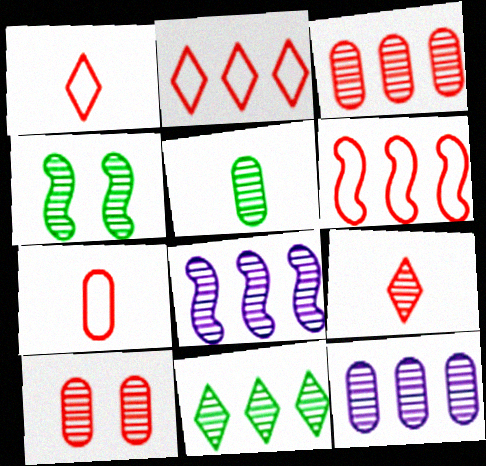[[3, 8, 11], 
[4, 5, 11], 
[4, 9, 12], 
[5, 10, 12]]